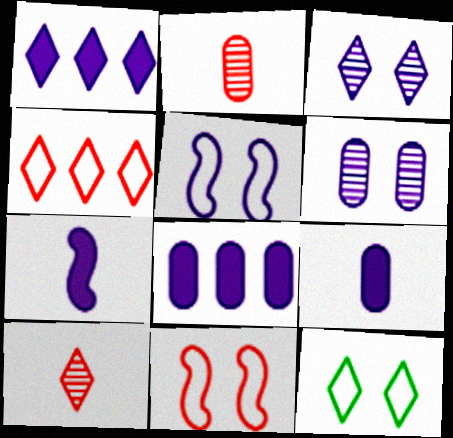[[1, 10, 12]]